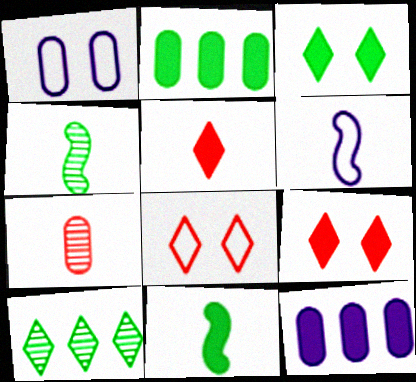[[1, 2, 7], 
[2, 3, 11], 
[4, 8, 12], 
[9, 11, 12]]